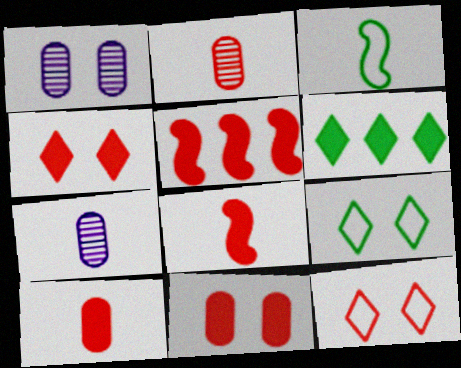[[2, 5, 12], 
[4, 5, 10], 
[5, 7, 9]]